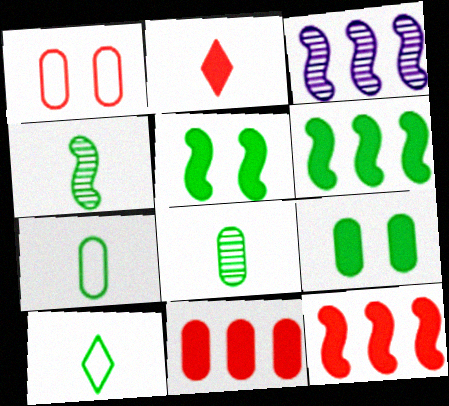[]